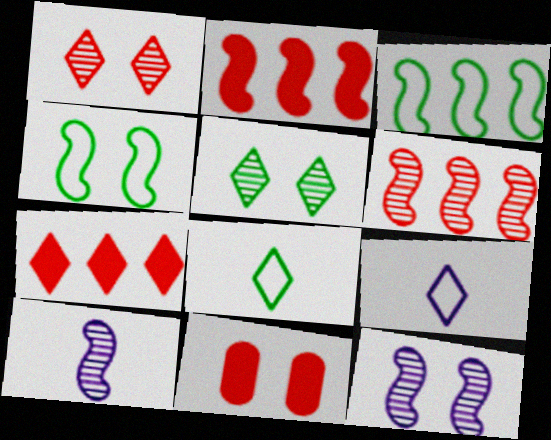[[2, 4, 10], 
[5, 7, 9]]